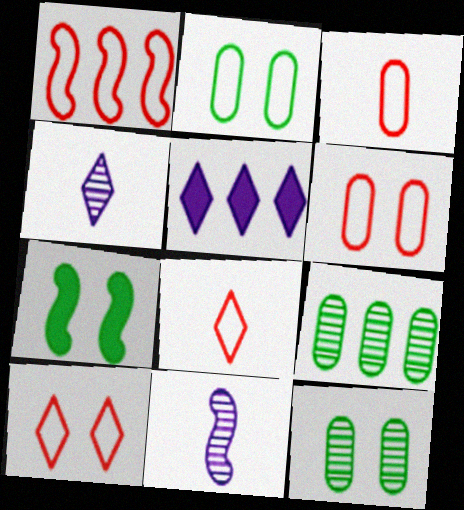[[1, 3, 10], 
[1, 5, 9], 
[1, 6, 8], 
[1, 7, 11]]